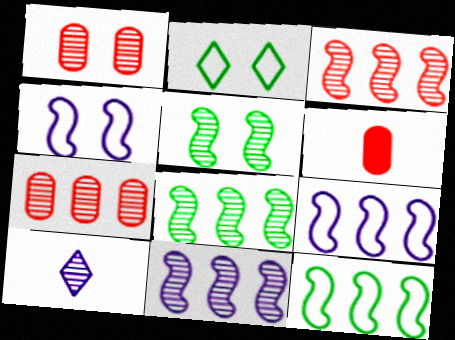[[1, 8, 10], 
[2, 6, 11], 
[3, 8, 11], 
[5, 7, 10]]